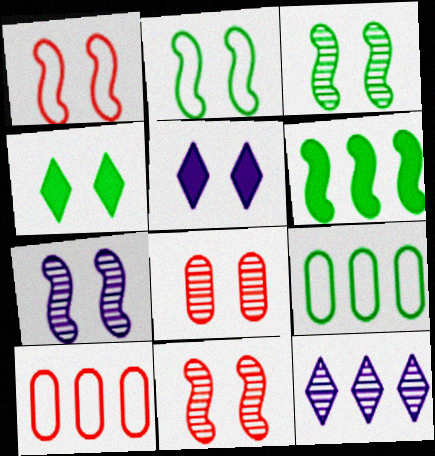[[2, 5, 8], 
[3, 7, 11], 
[6, 10, 12]]